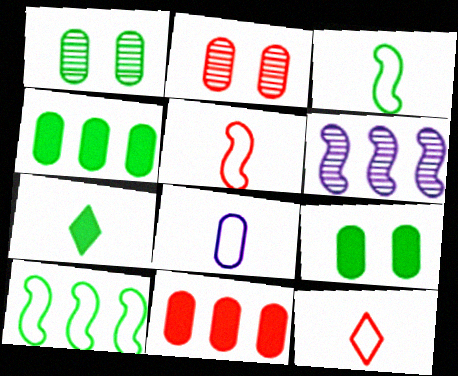[[1, 7, 10], 
[1, 8, 11], 
[2, 4, 8], 
[3, 8, 12], 
[6, 9, 12]]